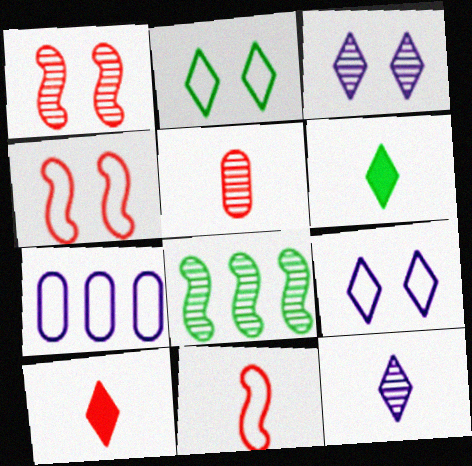[[1, 6, 7], 
[2, 7, 11], 
[3, 5, 8], 
[5, 10, 11]]